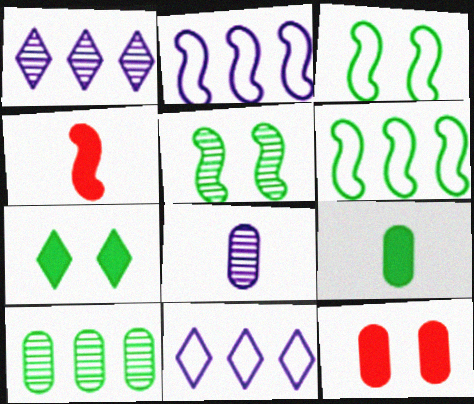[[2, 4, 5]]